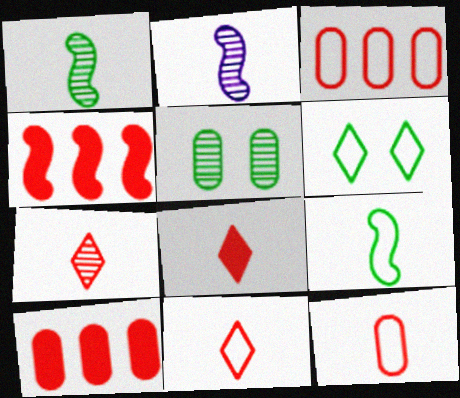[[2, 6, 10], 
[7, 8, 11]]